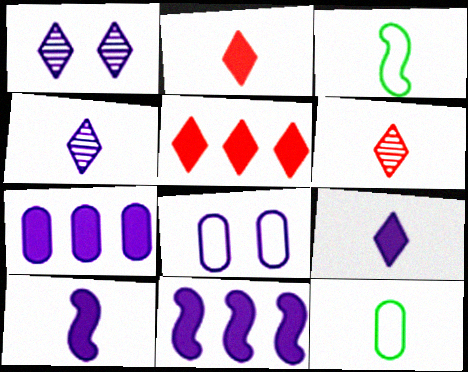[[4, 8, 11], 
[6, 10, 12]]